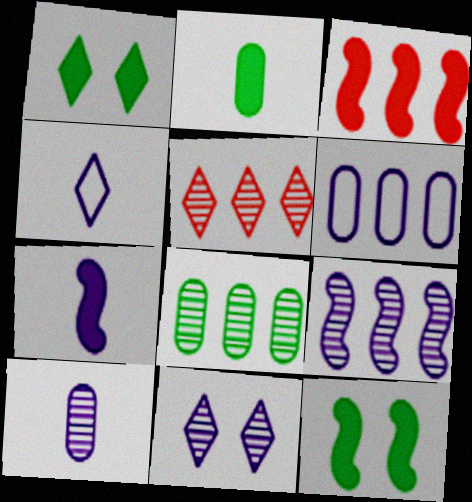[[1, 4, 5], 
[3, 7, 12], 
[4, 7, 10], 
[5, 8, 9], 
[6, 7, 11], 
[9, 10, 11]]